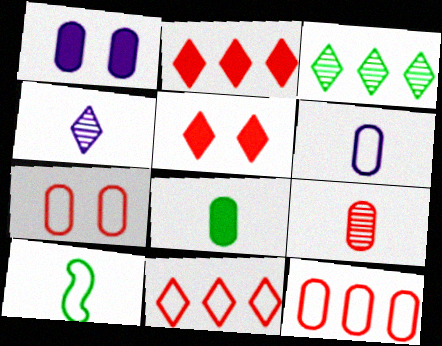[[6, 8, 9]]